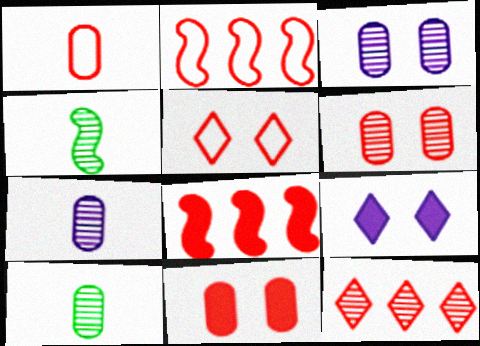[[1, 2, 5], 
[2, 9, 10], 
[3, 4, 12]]